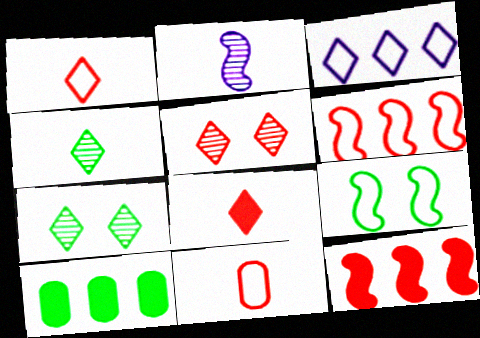[[2, 9, 12], 
[3, 7, 8], 
[3, 9, 11], 
[4, 9, 10], 
[5, 11, 12]]